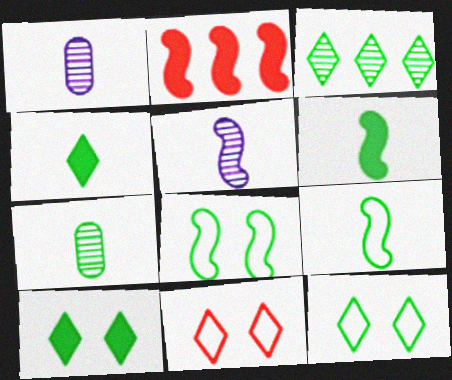[[1, 2, 12], 
[2, 5, 8], 
[3, 4, 12], 
[4, 7, 9]]